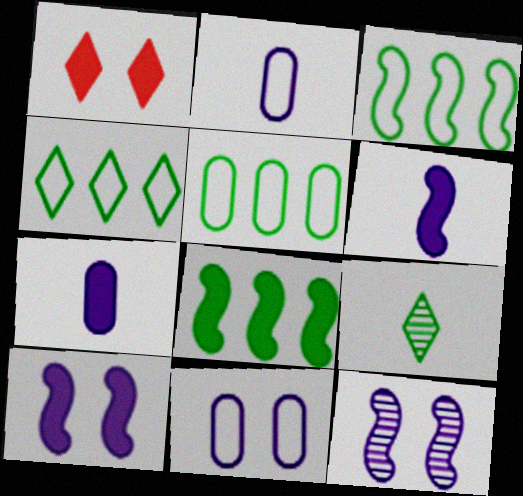[[1, 7, 8], 
[3, 4, 5]]